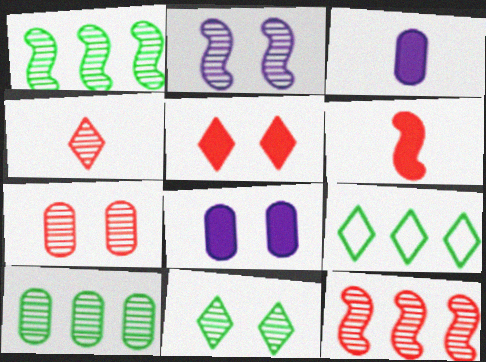[[2, 4, 10], 
[2, 7, 11], 
[4, 7, 12]]